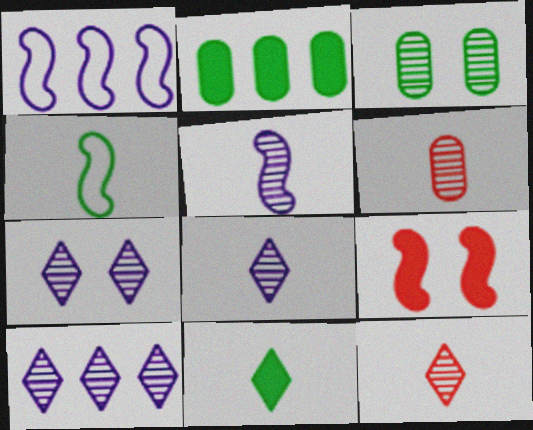[[7, 8, 10]]